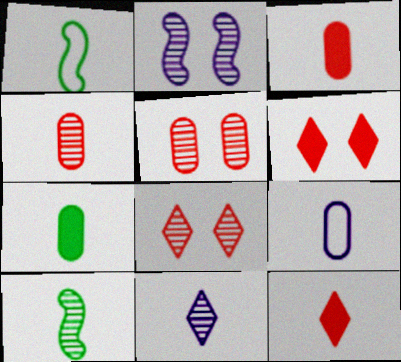[[1, 3, 11], 
[4, 7, 9], 
[4, 10, 11], 
[9, 10, 12]]